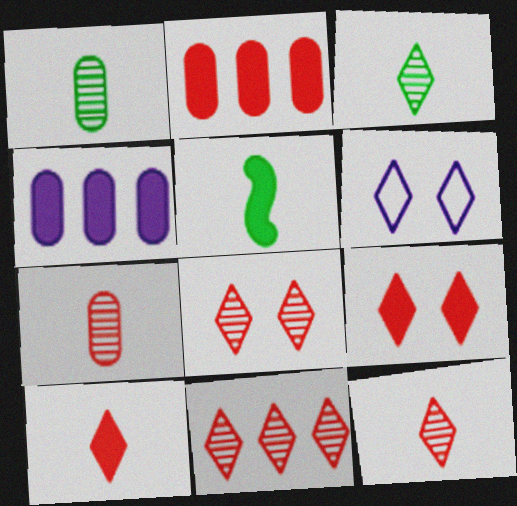[[4, 5, 9], 
[8, 11, 12]]